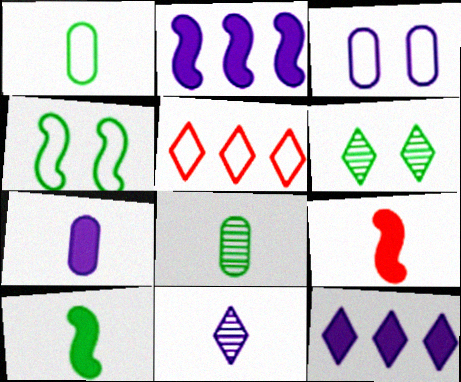[[1, 9, 11], 
[2, 3, 11]]